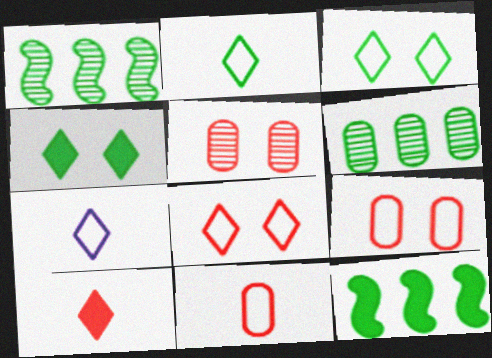[[5, 7, 12]]